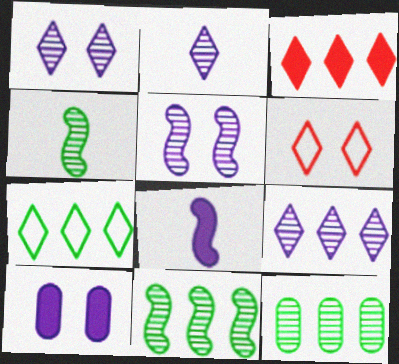[[1, 2, 9], 
[3, 7, 9], 
[6, 8, 12]]